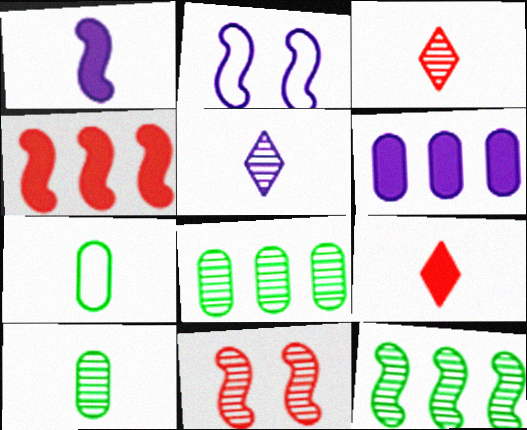[[1, 3, 7], 
[2, 5, 6], 
[2, 8, 9], 
[5, 8, 11]]